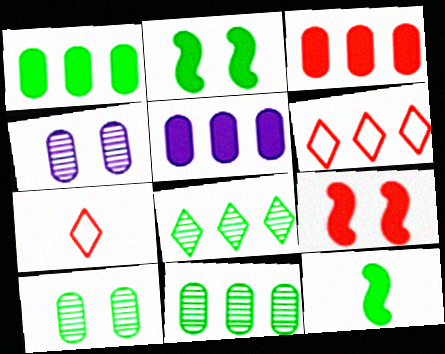[[1, 3, 5], 
[4, 6, 12]]